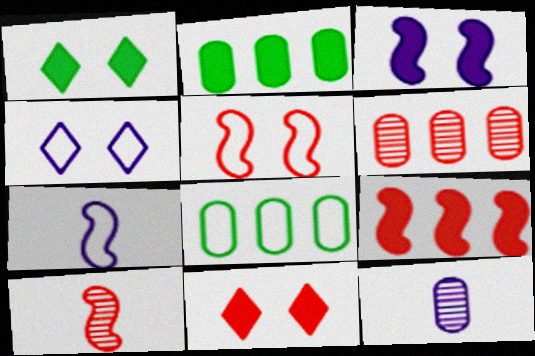[[1, 6, 7], 
[2, 4, 10], 
[5, 9, 10]]